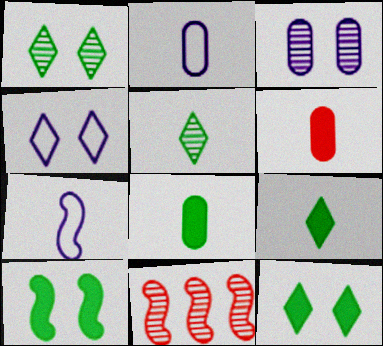[[2, 11, 12], 
[3, 5, 11], 
[4, 8, 11], 
[5, 6, 7], 
[7, 10, 11]]